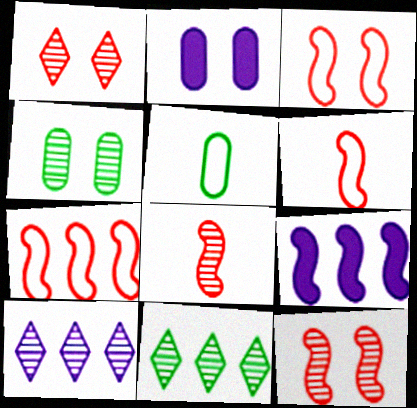[[1, 5, 9], 
[2, 6, 11], 
[3, 6, 7], 
[4, 8, 10]]